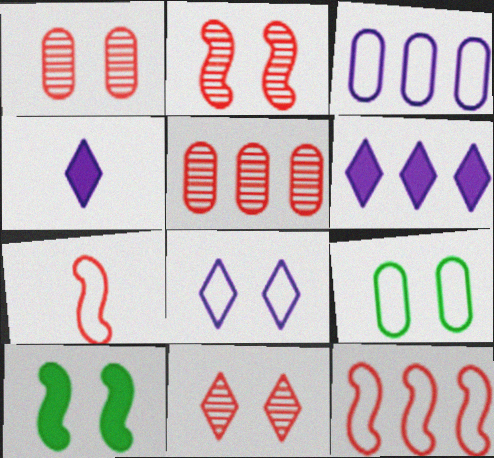[[1, 2, 11], 
[1, 8, 10]]